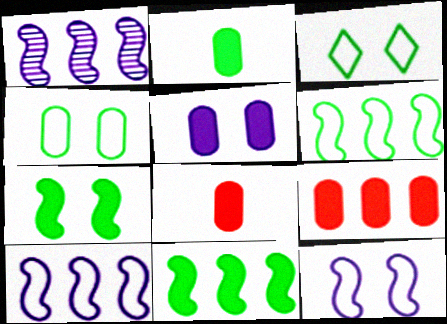[[1, 3, 8], 
[2, 5, 9]]